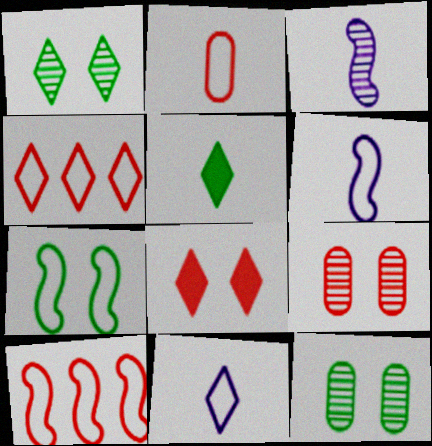[[2, 3, 5], 
[6, 7, 10]]